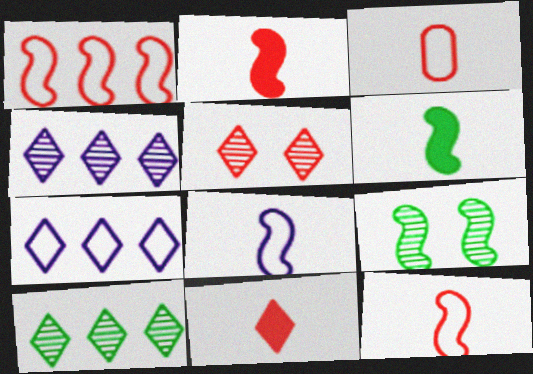[]